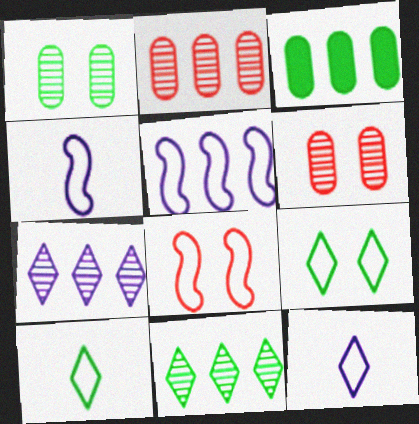[]